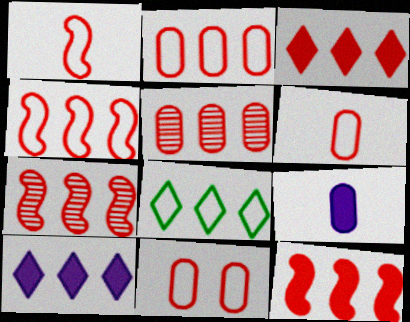[[2, 3, 7], 
[2, 6, 11], 
[3, 4, 5], 
[4, 7, 12]]